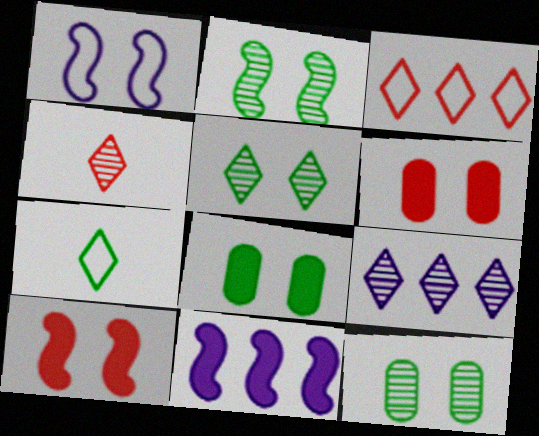[[1, 2, 10], 
[1, 5, 6], 
[2, 5, 12], 
[4, 5, 9]]